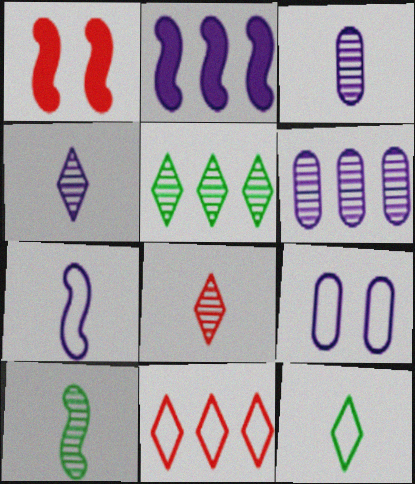[[1, 6, 12], 
[2, 4, 9], 
[3, 8, 10]]